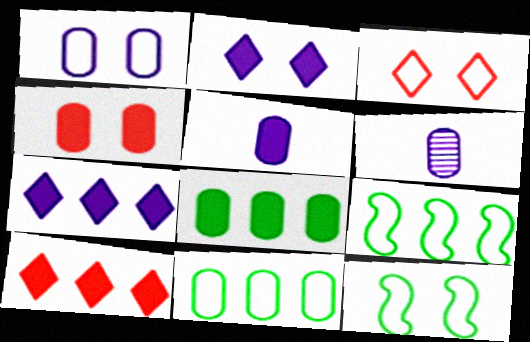[[1, 3, 12], 
[4, 5, 8], 
[4, 6, 11], 
[6, 10, 12]]